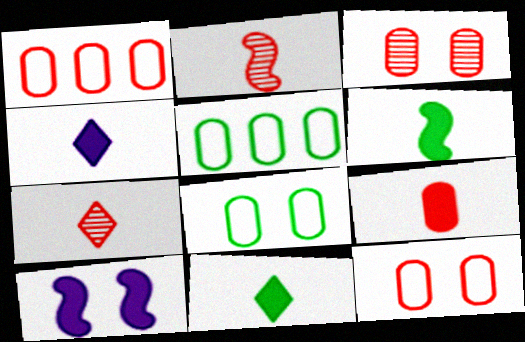[[1, 3, 9], 
[4, 6, 9], 
[5, 7, 10]]